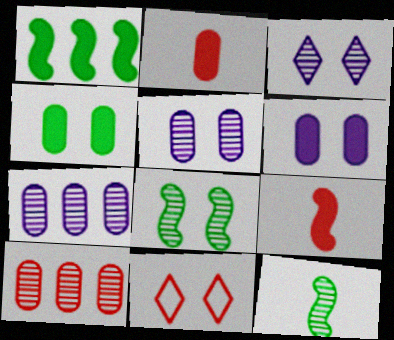[[3, 10, 12], 
[6, 8, 11], 
[9, 10, 11]]